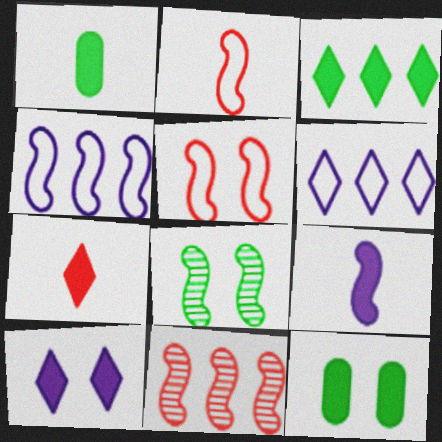[[1, 7, 9], 
[3, 7, 10]]